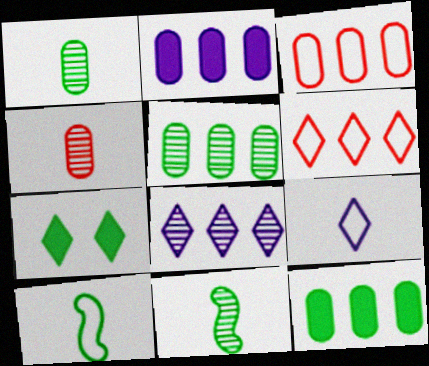[[2, 3, 5], 
[5, 7, 10]]